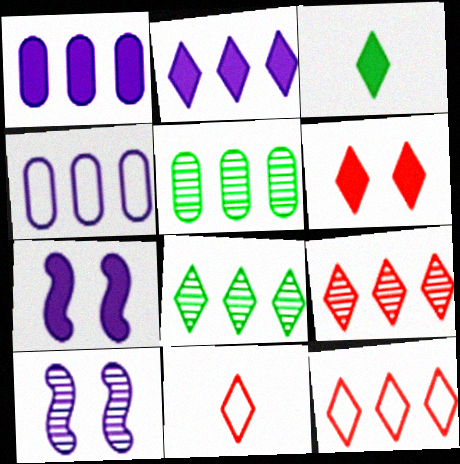[[2, 3, 6], 
[2, 8, 12], 
[5, 7, 11], 
[6, 9, 11]]